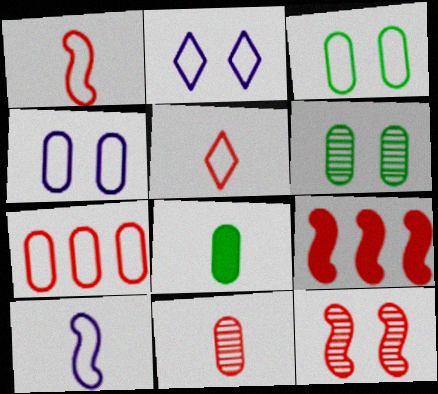[[1, 9, 12]]